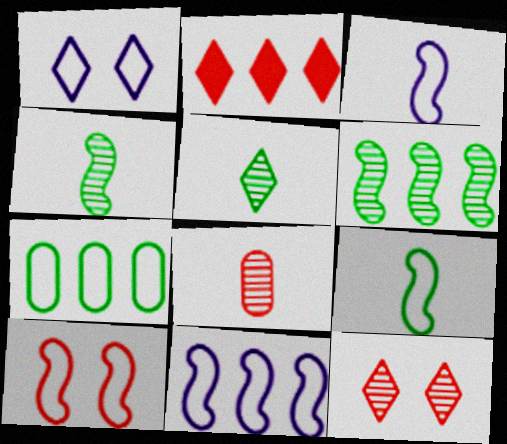[[1, 2, 5], 
[2, 8, 10], 
[9, 10, 11]]